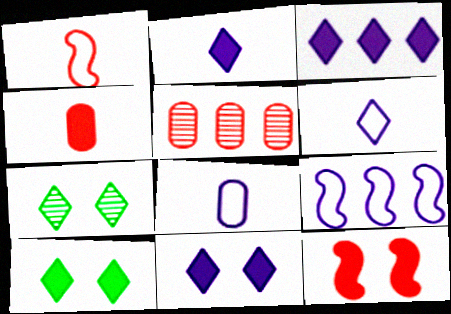[[2, 3, 11], 
[4, 7, 9]]